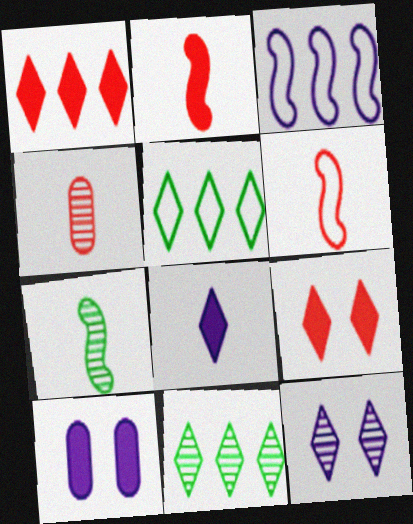[[6, 10, 11]]